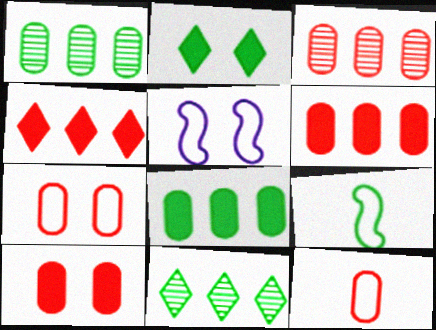[[1, 2, 9], 
[3, 10, 12]]